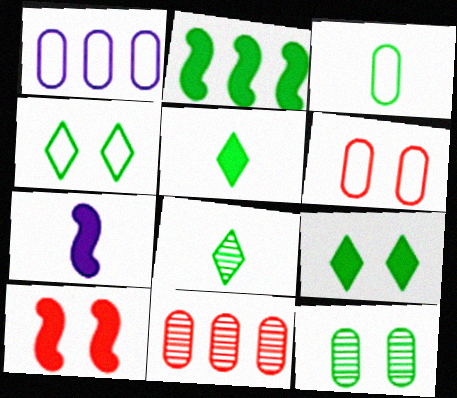[[1, 3, 6], 
[1, 8, 10], 
[2, 7, 10], 
[4, 7, 11]]